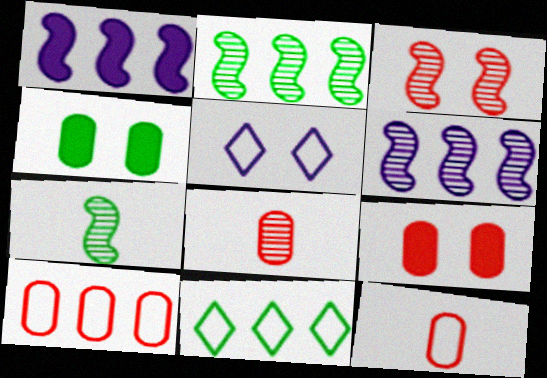[[3, 4, 5], 
[3, 6, 7], 
[4, 7, 11], 
[8, 9, 10]]